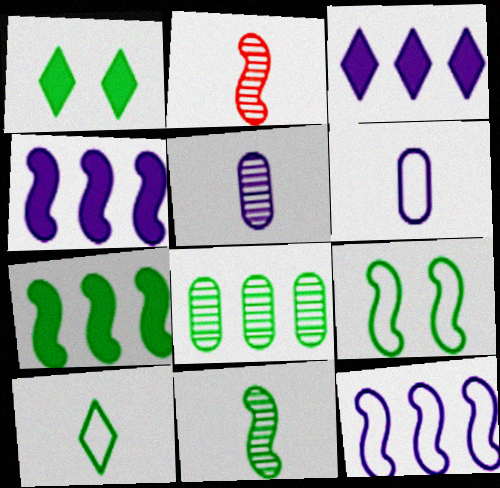[[2, 4, 9], 
[7, 9, 11]]